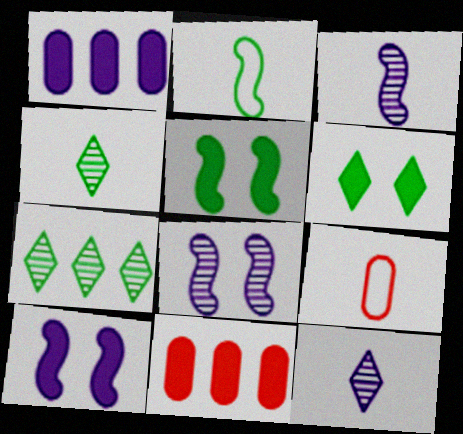[[7, 9, 10]]